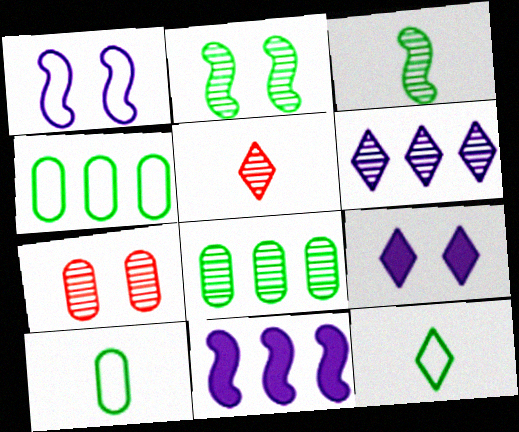[[3, 6, 7], 
[7, 11, 12]]